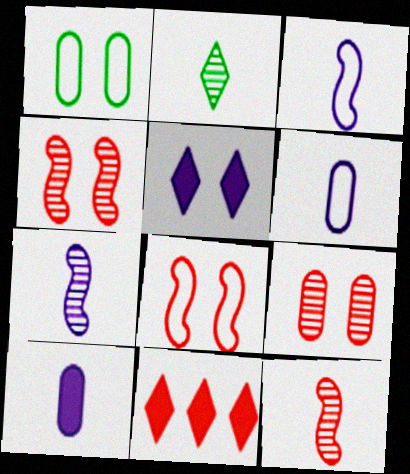[[1, 4, 5], 
[1, 7, 11]]